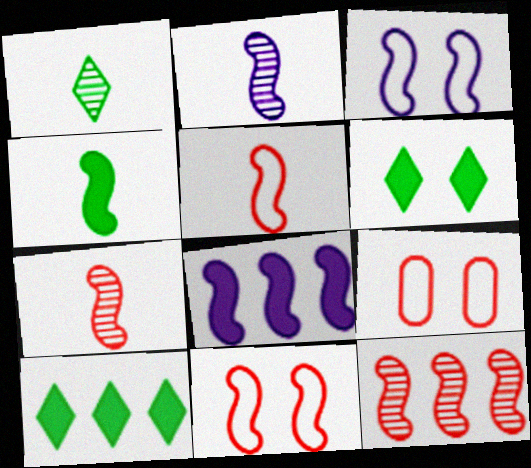[[1, 8, 9], 
[2, 3, 8], 
[2, 4, 5], 
[2, 9, 10], 
[3, 4, 12]]